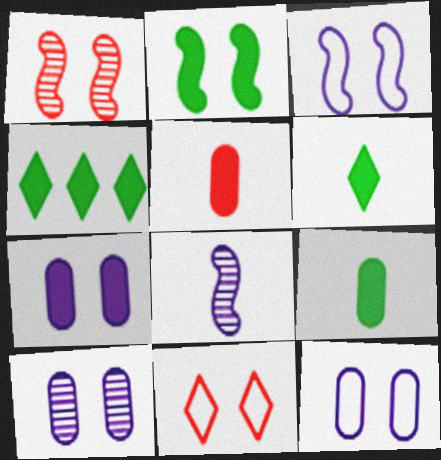[[1, 2, 3], 
[2, 4, 9], 
[2, 10, 11], 
[7, 10, 12]]